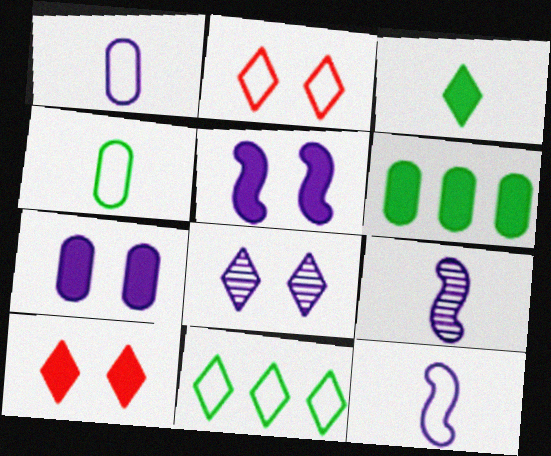[[2, 6, 9]]